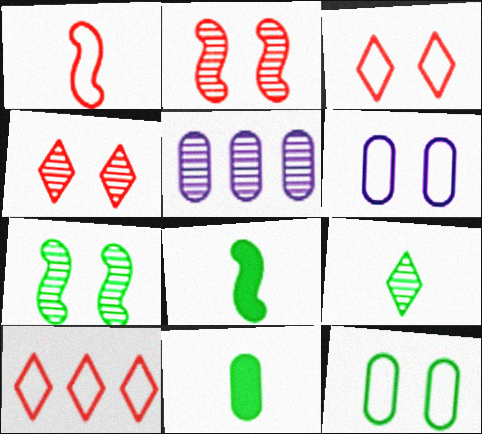[[2, 5, 9], 
[3, 5, 8]]